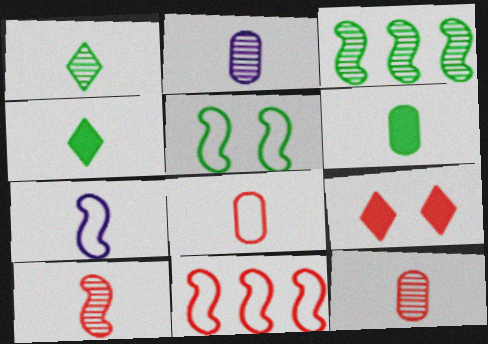[[1, 2, 10], 
[2, 6, 8], 
[4, 7, 12], 
[5, 7, 11], 
[9, 11, 12]]